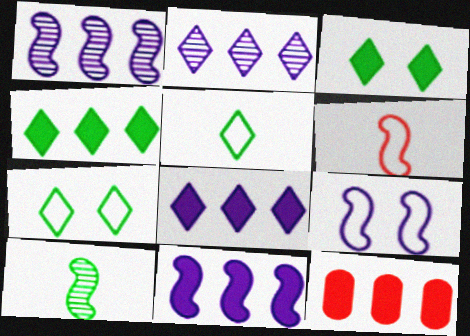[[4, 11, 12]]